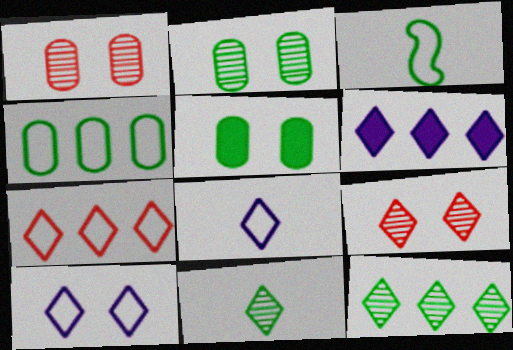[[1, 3, 6], 
[3, 5, 12], 
[6, 7, 12]]